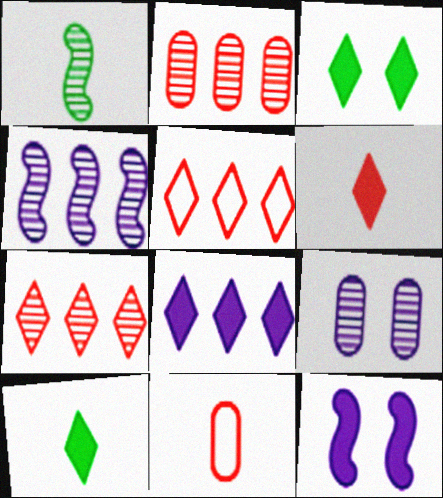[[1, 7, 9], 
[3, 4, 11], 
[3, 6, 8]]